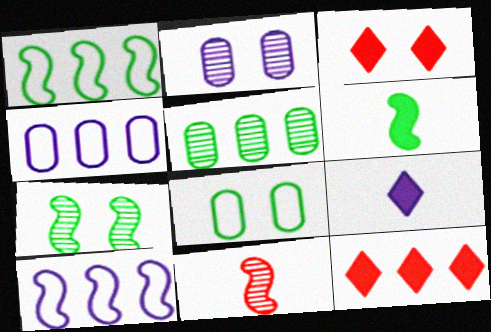[[1, 6, 7], 
[2, 9, 10], 
[5, 10, 12]]